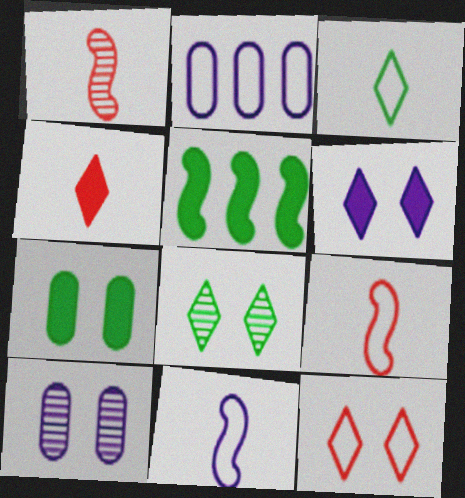[[6, 8, 12]]